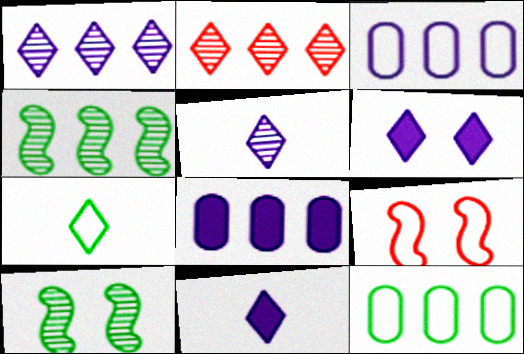[[2, 6, 7], 
[3, 7, 9]]